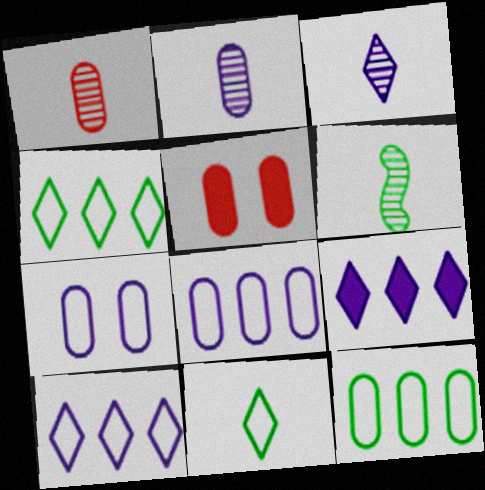[[1, 3, 6], 
[2, 5, 12], 
[5, 6, 10]]